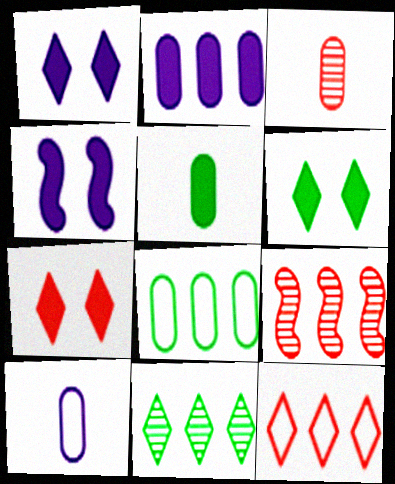[[1, 6, 7], 
[3, 5, 10], 
[6, 9, 10]]